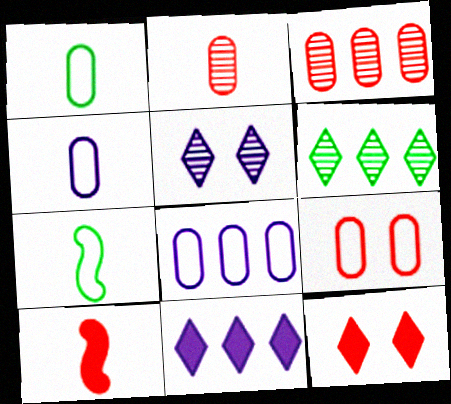[[1, 8, 9]]